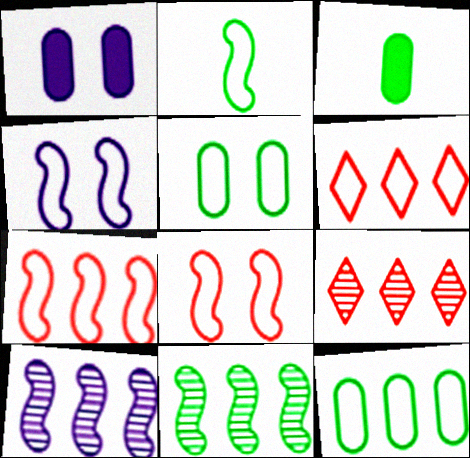[[1, 2, 9], 
[2, 4, 7], 
[3, 4, 9]]